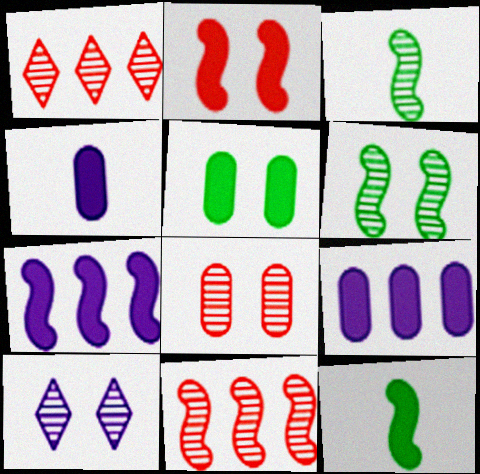[[2, 7, 12], 
[6, 8, 10]]